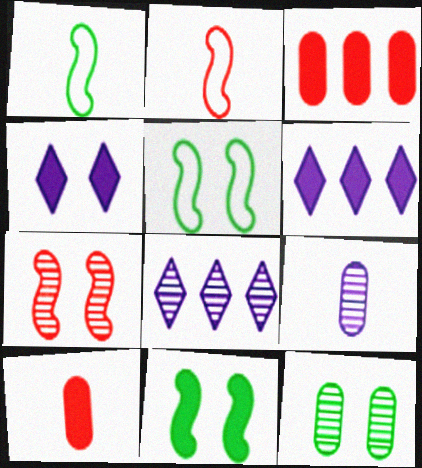[[2, 6, 12], 
[5, 8, 10], 
[6, 10, 11]]